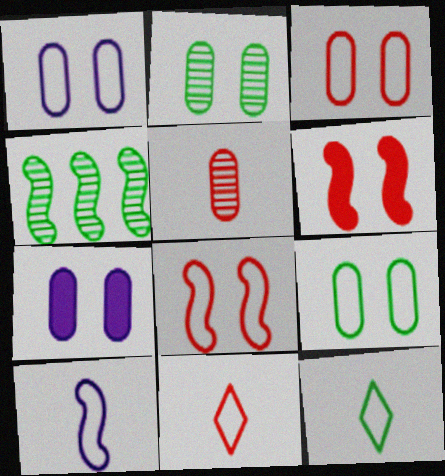[[1, 3, 9], 
[2, 3, 7], 
[4, 6, 10], 
[4, 7, 11]]